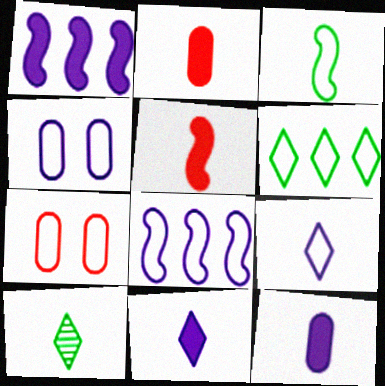[[1, 7, 10], 
[4, 8, 9]]